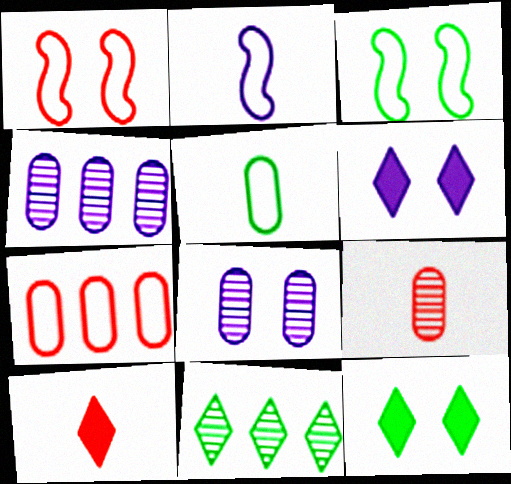[[1, 8, 12], 
[2, 4, 6], 
[3, 4, 10]]